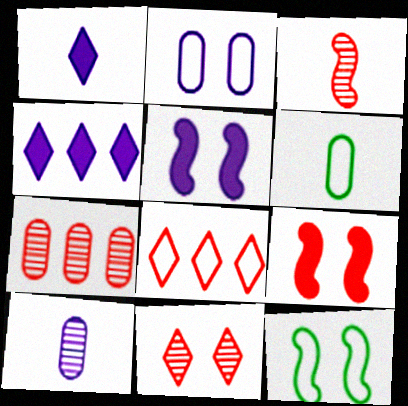[[1, 3, 6], 
[1, 7, 12], 
[3, 7, 11]]